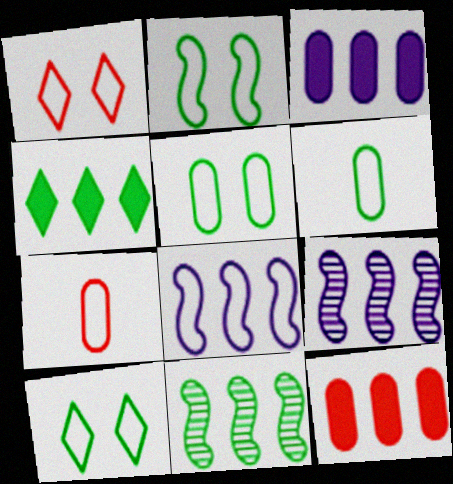[[1, 6, 8], 
[2, 5, 10], 
[7, 8, 10]]